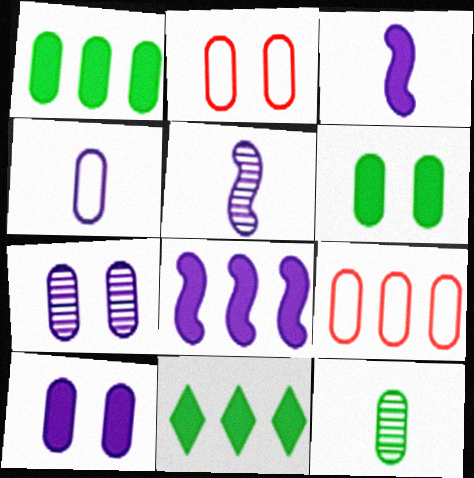[[2, 5, 11], 
[2, 6, 7], 
[9, 10, 12]]